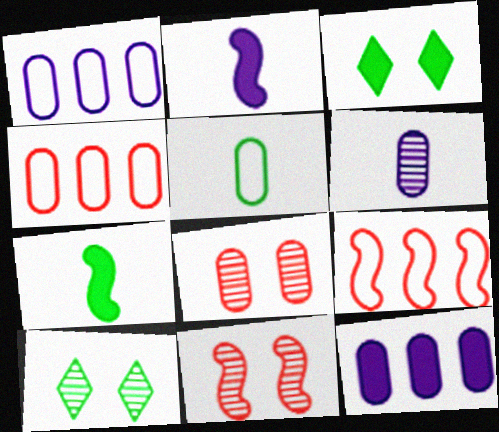[[2, 4, 10], 
[3, 6, 9], 
[5, 8, 12]]